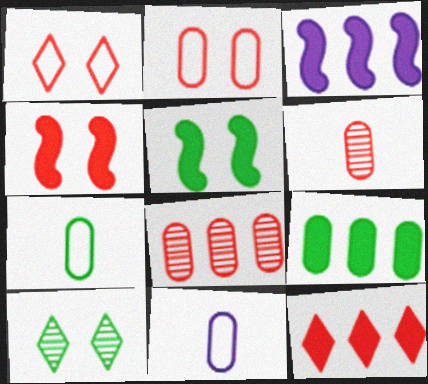[[3, 9, 12]]